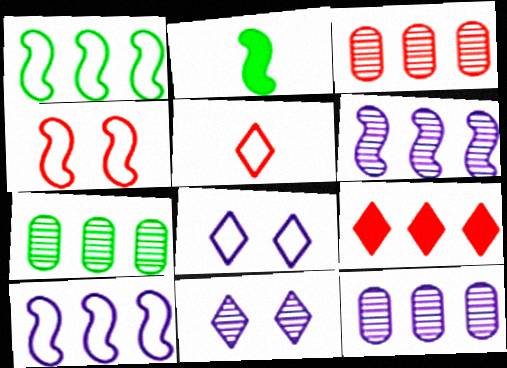[[1, 9, 12], 
[2, 3, 8], 
[2, 4, 6], 
[3, 7, 12], 
[7, 9, 10]]